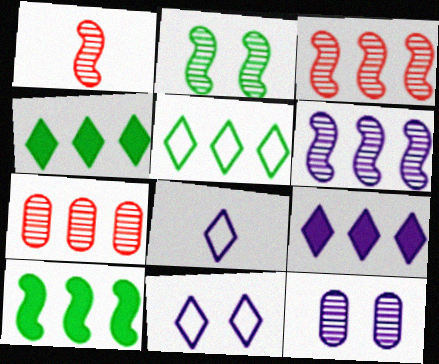[[1, 2, 6]]